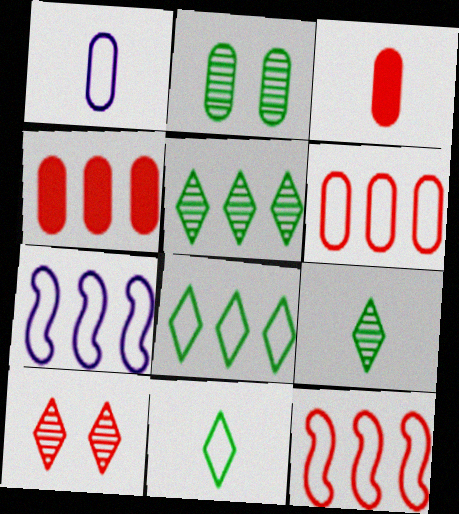[[1, 2, 4], 
[3, 10, 12], 
[4, 5, 7], 
[6, 7, 8]]